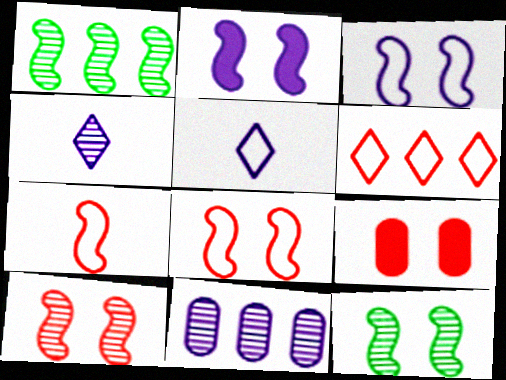[[1, 2, 7], 
[1, 5, 9], 
[2, 5, 11], 
[2, 8, 12]]